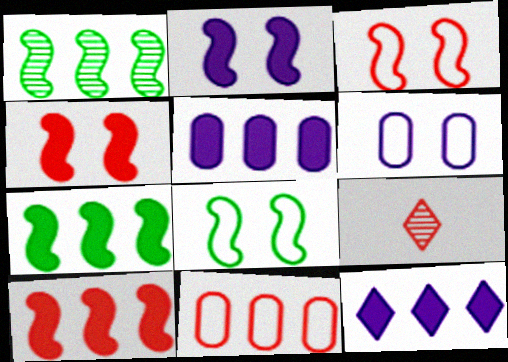[[1, 11, 12], 
[4, 9, 11], 
[5, 8, 9], 
[6, 7, 9]]